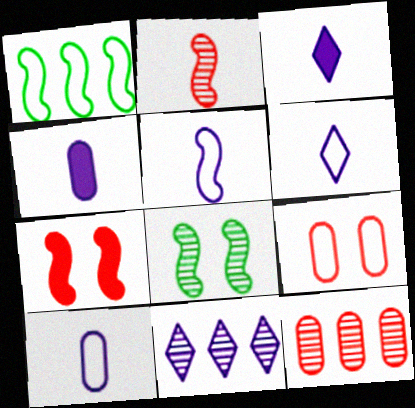[[1, 6, 9], 
[5, 6, 10]]